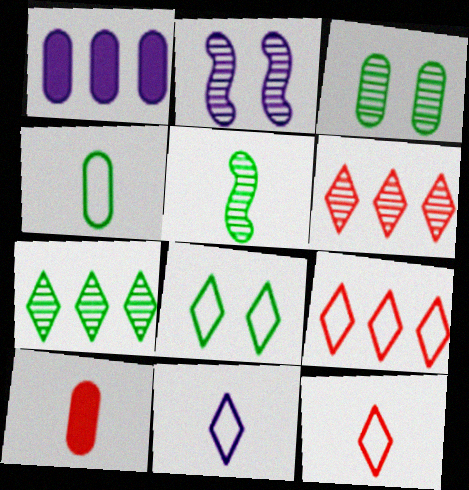[[1, 2, 11], 
[3, 5, 7], 
[5, 10, 11], 
[8, 9, 11]]